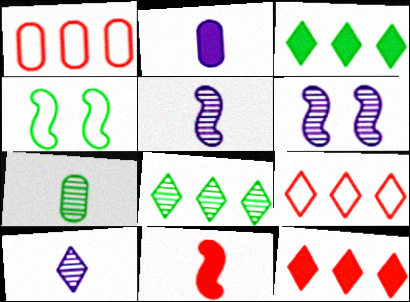[[3, 4, 7]]